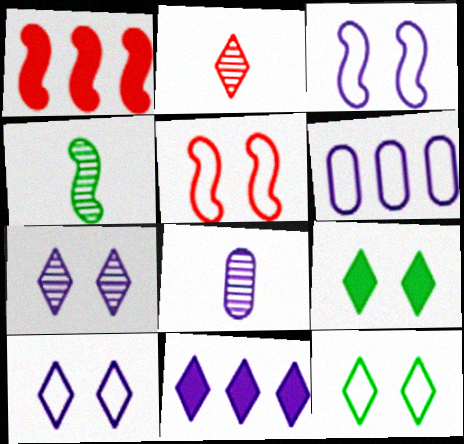[[1, 3, 4], 
[1, 8, 12], 
[2, 4, 8], 
[2, 11, 12], 
[3, 8, 11]]